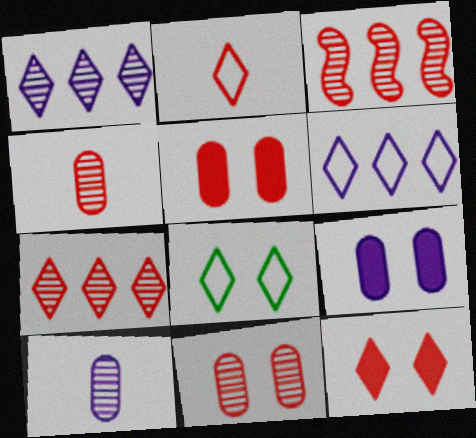[[2, 3, 5], 
[2, 6, 8], 
[2, 7, 12]]